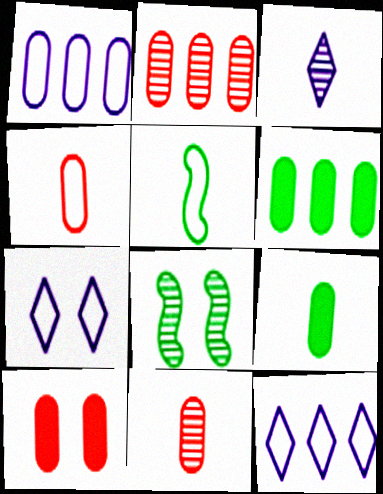[[1, 2, 6], 
[2, 3, 8], 
[2, 4, 10], 
[7, 8, 10]]